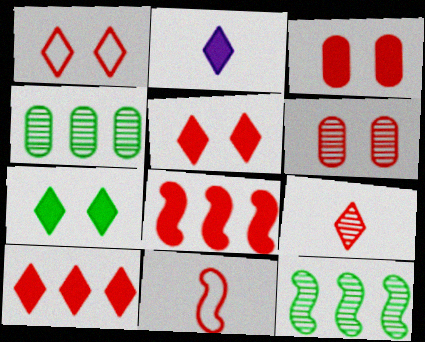[[1, 9, 10], 
[2, 7, 10], 
[6, 10, 11]]